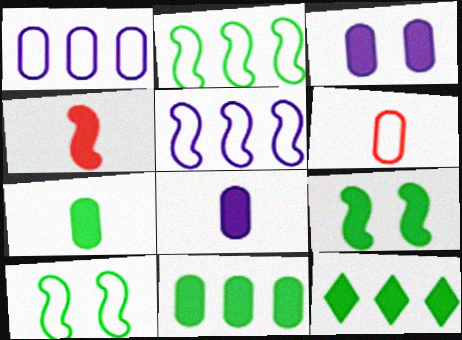[[3, 4, 12], 
[7, 9, 12]]